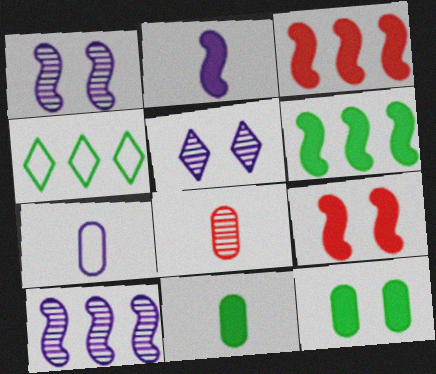[[2, 6, 9], 
[7, 8, 11]]